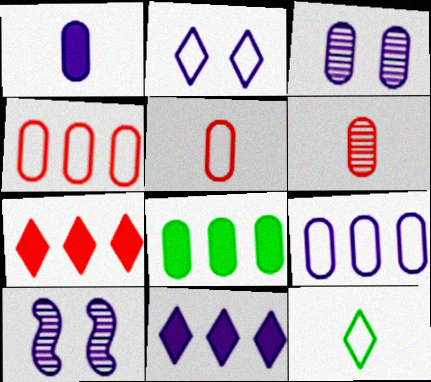[[1, 3, 9], 
[3, 5, 8]]